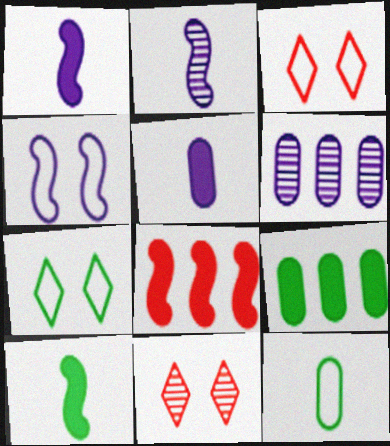[[2, 3, 9], 
[3, 6, 10]]